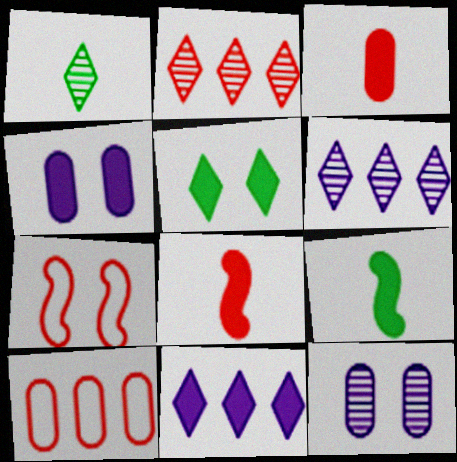[[2, 3, 7], 
[5, 7, 12]]